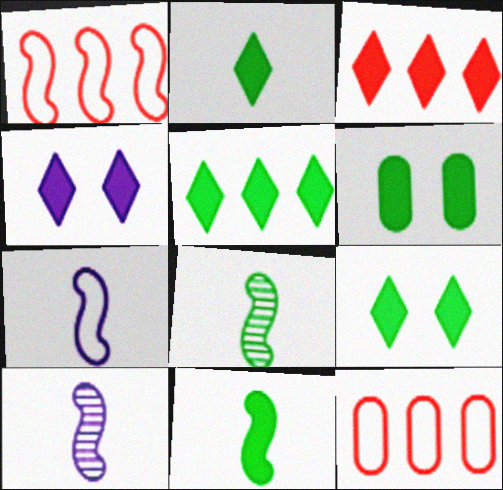[[2, 3, 4], 
[2, 5, 9], 
[4, 8, 12], 
[5, 6, 11], 
[9, 10, 12]]